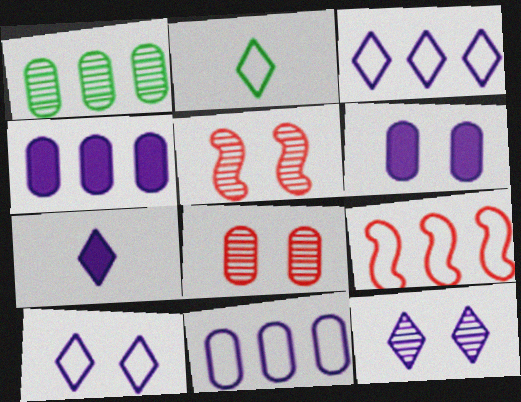[[2, 4, 5], 
[3, 7, 12]]